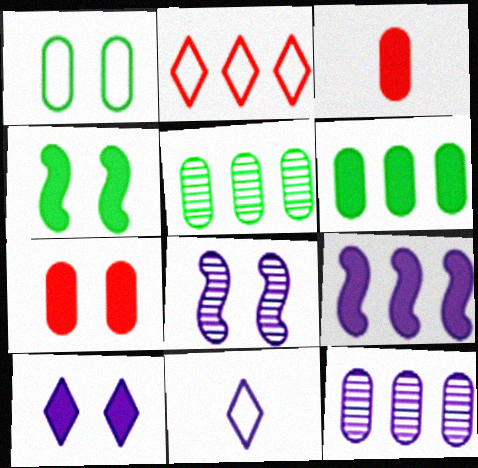[[1, 3, 12], 
[2, 5, 9], 
[4, 7, 10]]